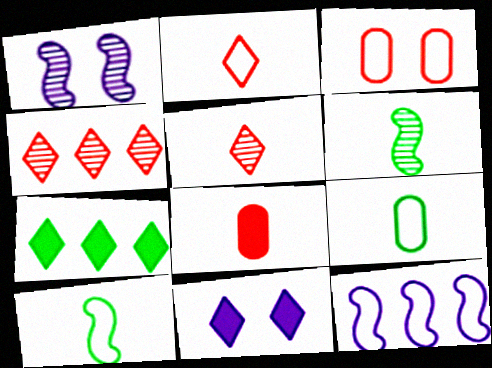[]